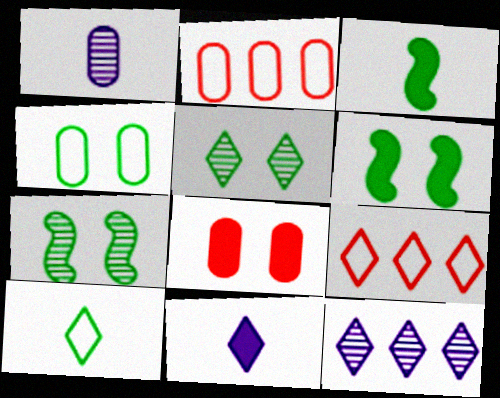[[1, 6, 9], 
[2, 7, 11], 
[4, 5, 6], 
[5, 9, 11]]